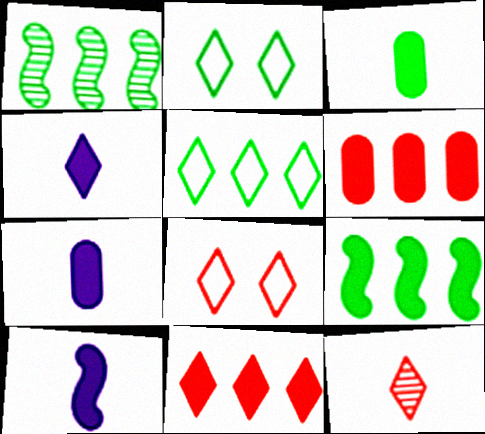[[1, 2, 3], 
[1, 7, 8], 
[4, 7, 10], 
[8, 11, 12]]